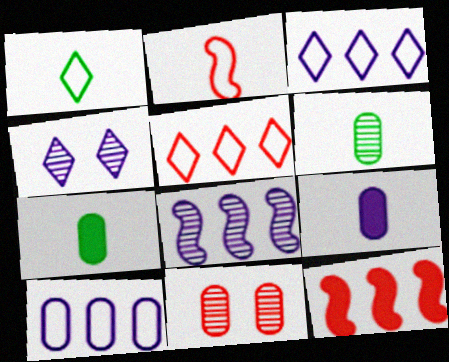[[7, 10, 11]]